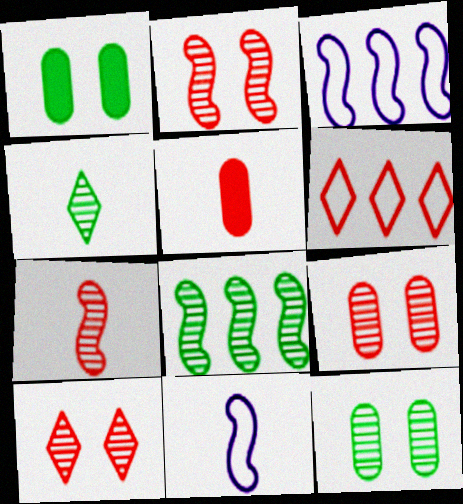[[2, 5, 6], 
[2, 9, 10], 
[4, 5, 11], 
[4, 8, 12]]